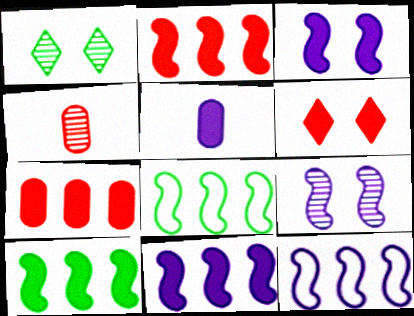[[2, 10, 11], 
[5, 6, 10]]